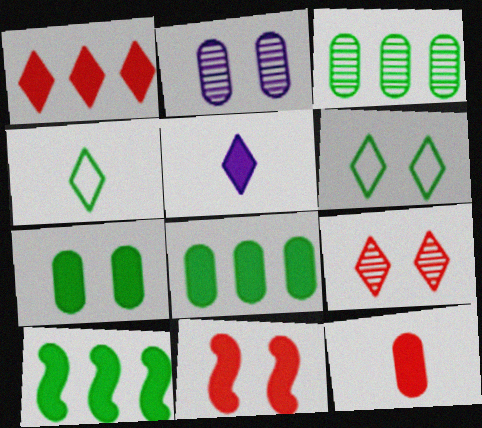[[1, 11, 12], 
[2, 6, 11], 
[5, 8, 11]]